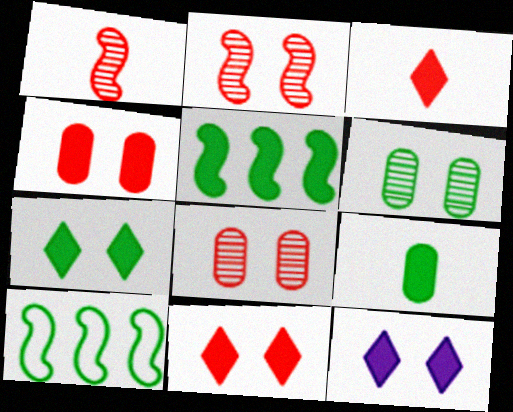[[5, 7, 9], 
[7, 11, 12]]